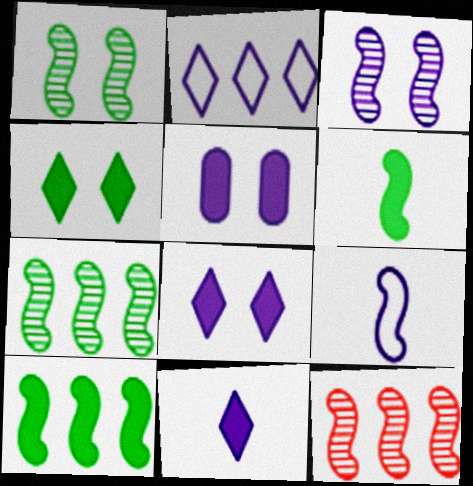[]